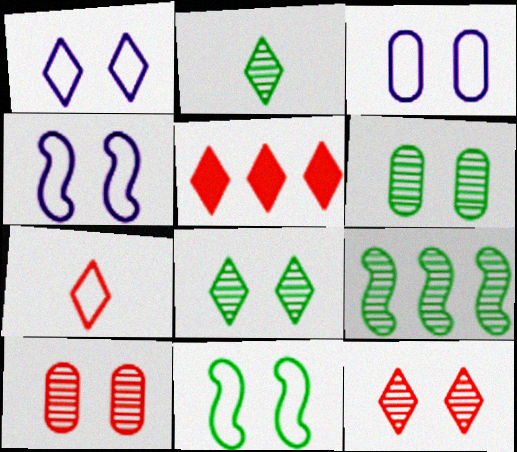[[1, 2, 5], 
[1, 3, 4], 
[2, 6, 9], 
[5, 7, 12]]